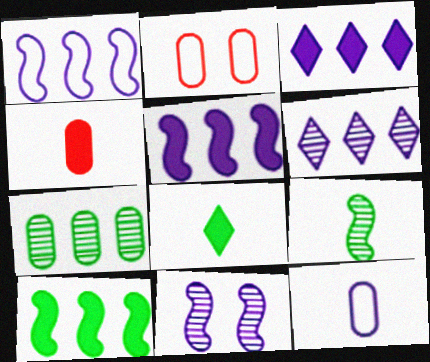[[2, 3, 9], 
[3, 11, 12]]